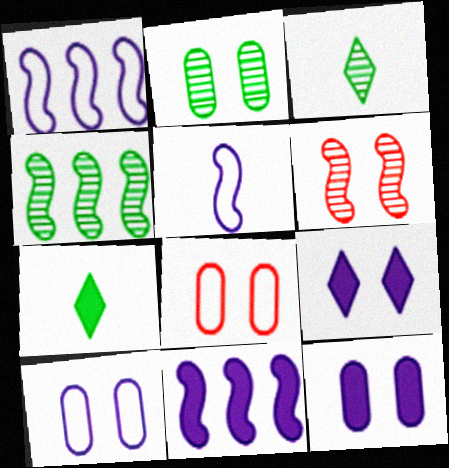[[2, 3, 4], 
[2, 8, 12], 
[3, 8, 11]]